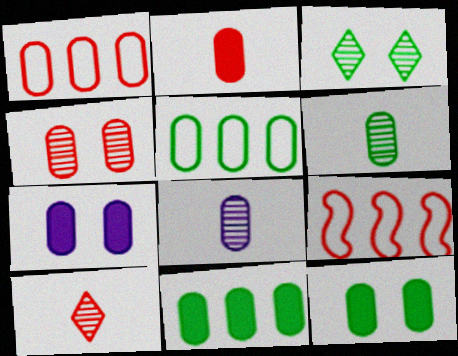[[1, 2, 4], 
[1, 6, 7], 
[1, 8, 12], 
[2, 7, 11], 
[5, 6, 12]]